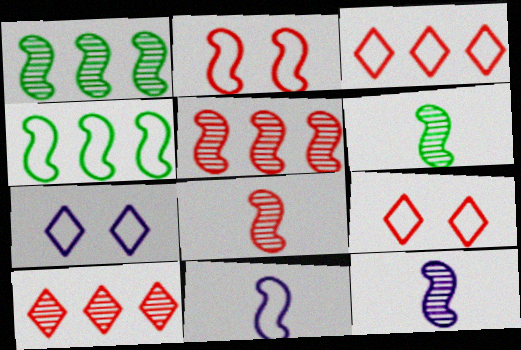[[2, 4, 11], 
[6, 8, 12]]